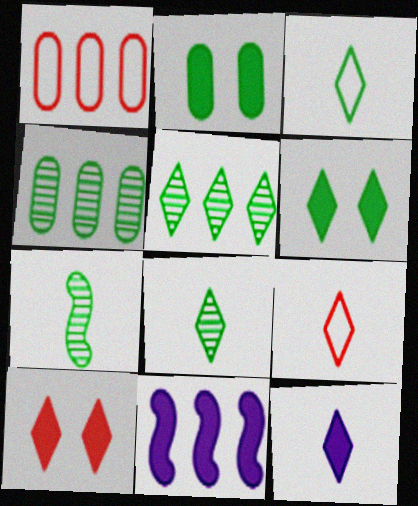[[1, 5, 11], 
[3, 5, 6], 
[8, 9, 12]]